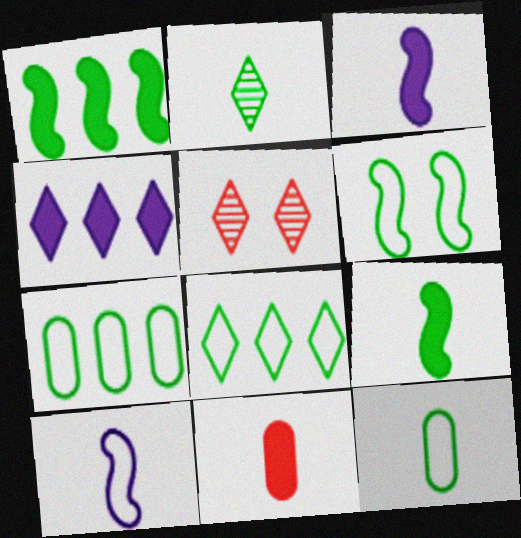[[2, 9, 12], 
[2, 10, 11], 
[3, 5, 7], 
[6, 8, 12]]